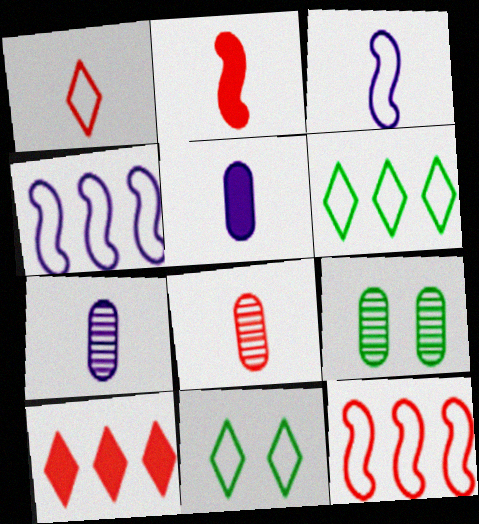[[1, 2, 8], 
[3, 9, 10]]